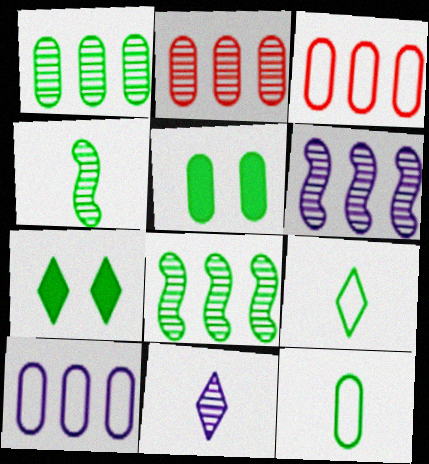[[1, 5, 12], 
[5, 8, 9], 
[7, 8, 12]]